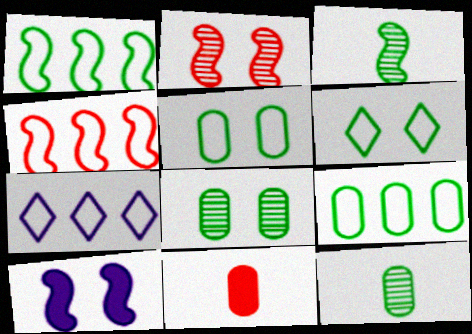[[3, 4, 10], 
[4, 7, 9]]